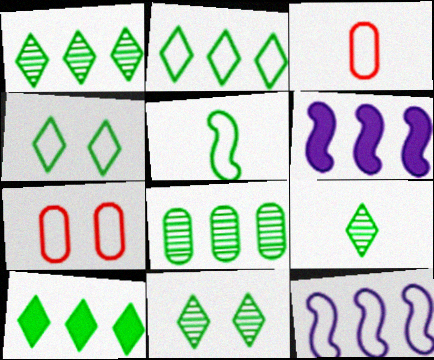[[1, 2, 10], 
[1, 9, 11], 
[3, 4, 12], 
[3, 6, 11], 
[4, 9, 10], 
[6, 7, 9]]